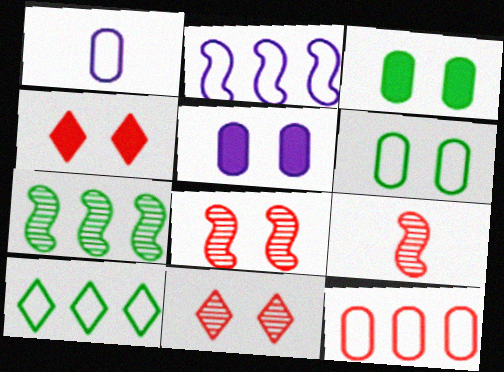[[1, 4, 7], 
[1, 6, 12], 
[2, 10, 12], 
[4, 9, 12], 
[5, 9, 10]]